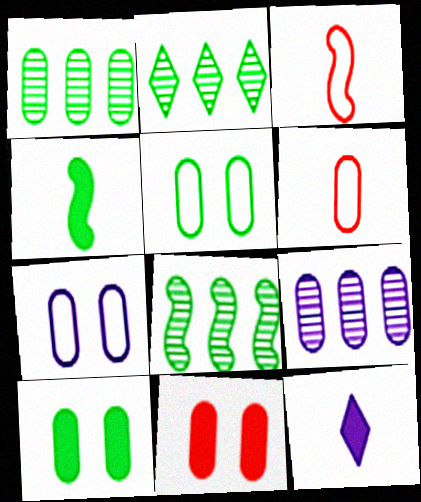[[1, 2, 8], 
[2, 4, 5], 
[6, 9, 10]]